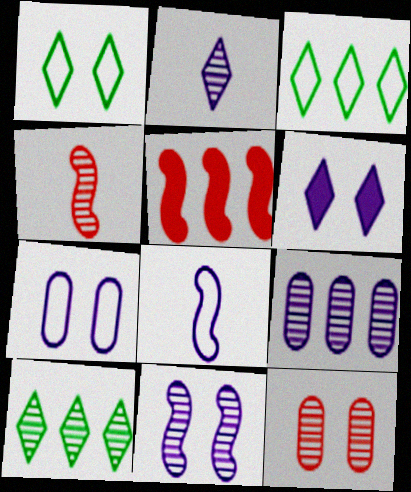[[2, 9, 11], 
[3, 5, 9], 
[6, 7, 11], 
[6, 8, 9]]